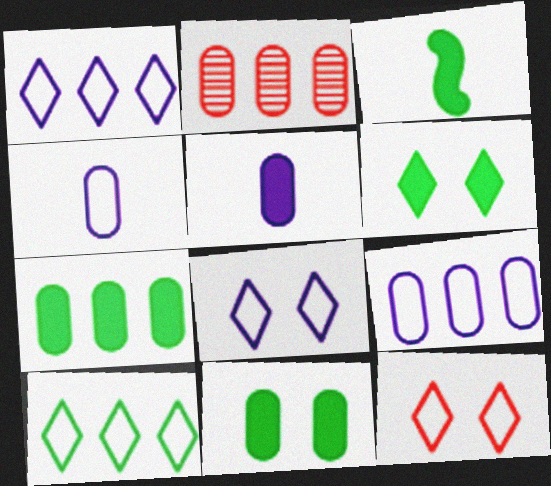[[2, 3, 8], 
[2, 4, 11], 
[2, 7, 9], 
[3, 6, 7]]